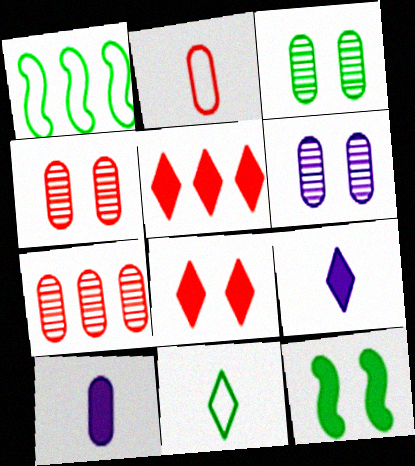[[1, 4, 9], 
[3, 4, 6], 
[5, 10, 12]]